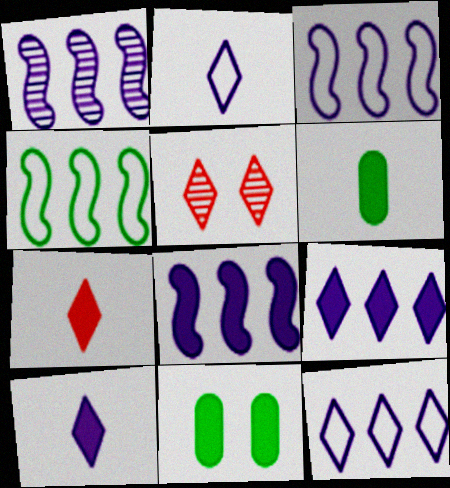[[1, 3, 8], 
[3, 5, 6], 
[7, 8, 11]]